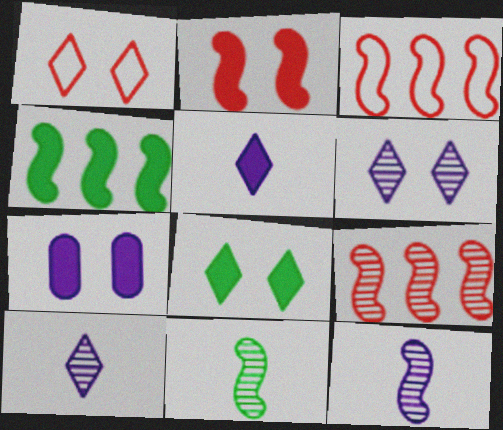[[1, 6, 8], 
[2, 7, 8]]